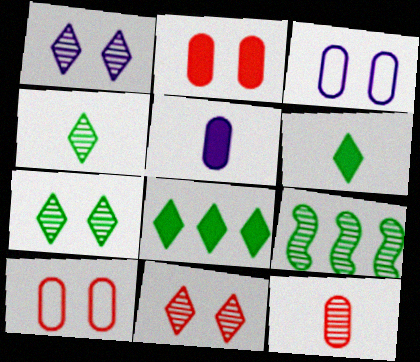[[1, 7, 11], 
[1, 9, 12]]